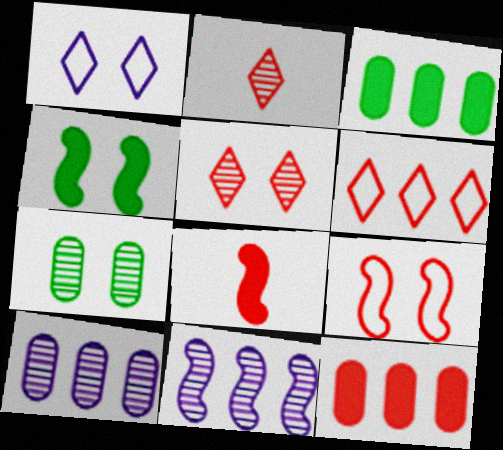[[2, 7, 11], 
[2, 9, 12], 
[3, 6, 11]]